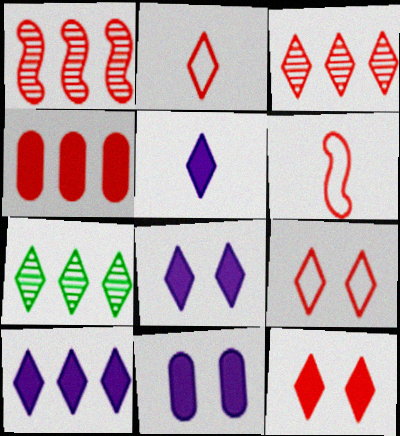[[2, 3, 12], 
[2, 7, 8], 
[5, 7, 9], 
[5, 8, 10], 
[6, 7, 11]]